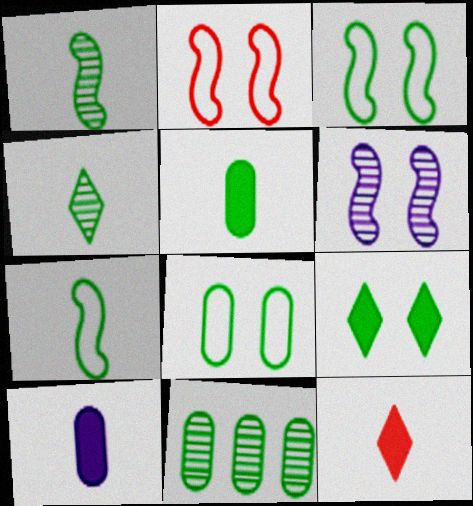[[4, 5, 7], 
[5, 8, 11], 
[7, 9, 11]]